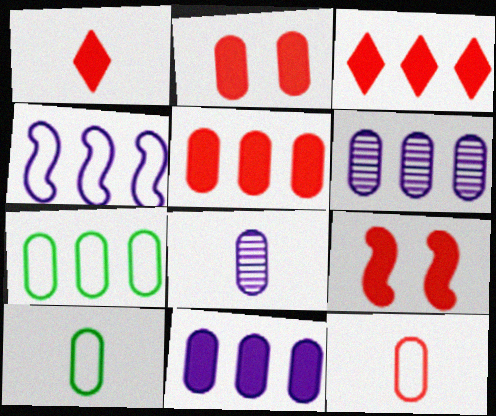[[1, 5, 9], 
[2, 6, 10], 
[2, 7, 8], 
[5, 6, 7]]